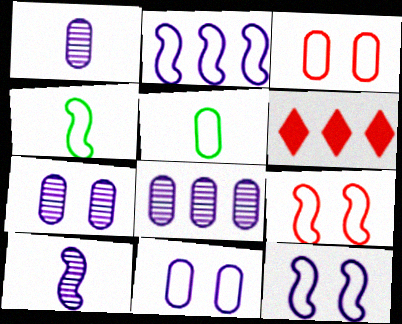[[1, 7, 8], 
[2, 4, 9], 
[4, 6, 7]]